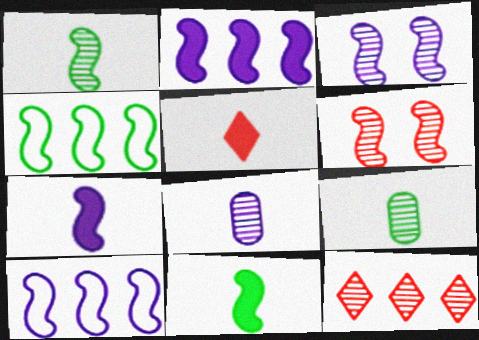[[3, 7, 10], 
[3, 9, 12], 
[4, 6, 7], 
[6, 10, 11]]